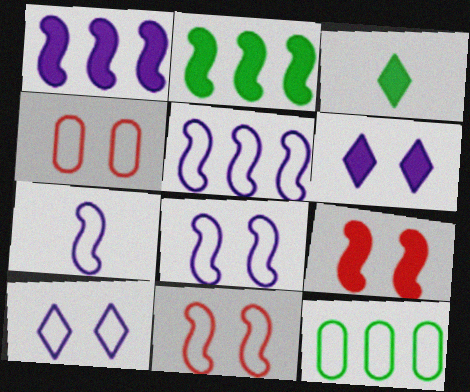[[5, 7, 8]]